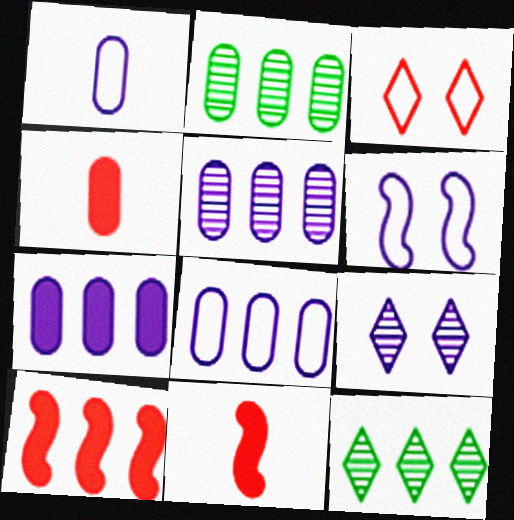[[4, 6, 12], 
[5, 7, 8], 
[8, 10, 12]]